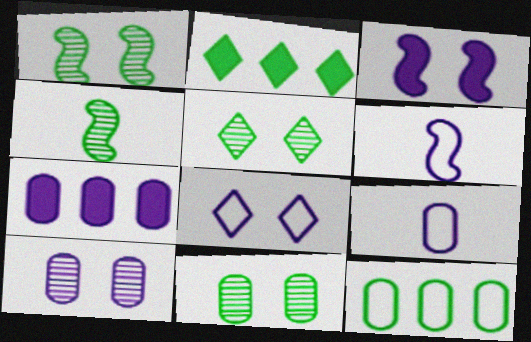[[1, 5, 11], 
[3, 8, 10], 
[7, 9, 10]]